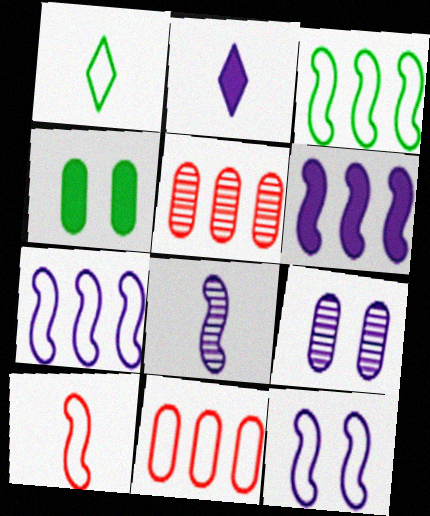[[1, 11, 12], 
[2, 7, 9], 
[3, 10, 12], 
[6, 8, 12]]